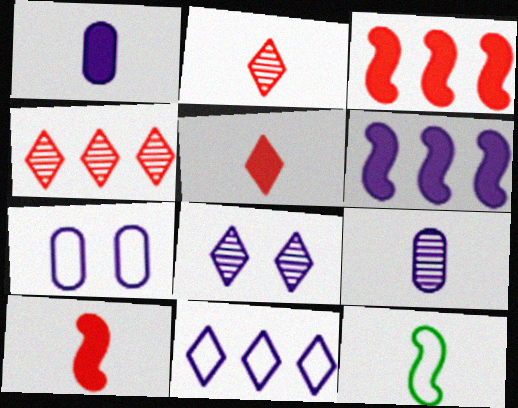[[1, 2, 12], 
[5, 9, 12]]